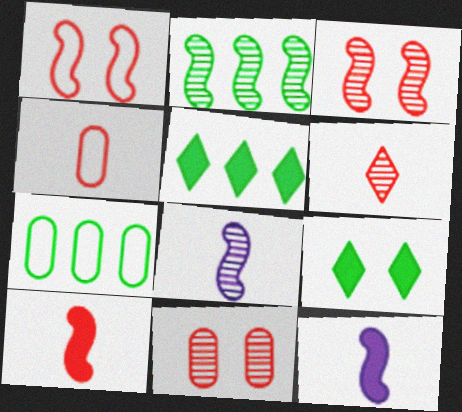[[1, 2, 12], 
[2, 3, 8], 
[2, 5, 7], 
[4, 6, 10]]